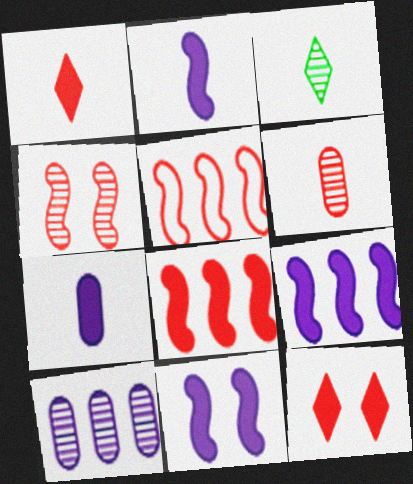[[2, 9, 11], 
[3, 4, 10], 
[5, 6, 12]]